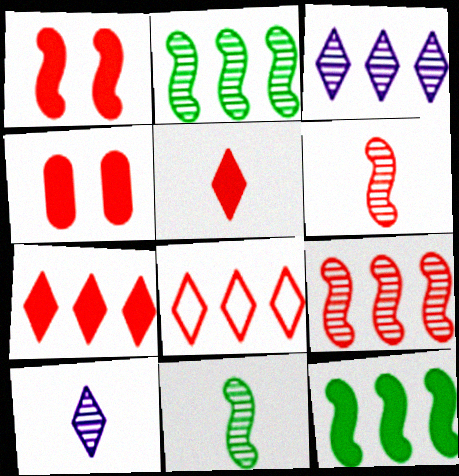[[4, 6, 8]]